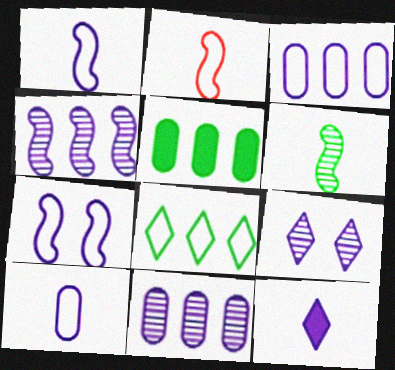[[2, 5, 9], 
[7, 11, 12]]